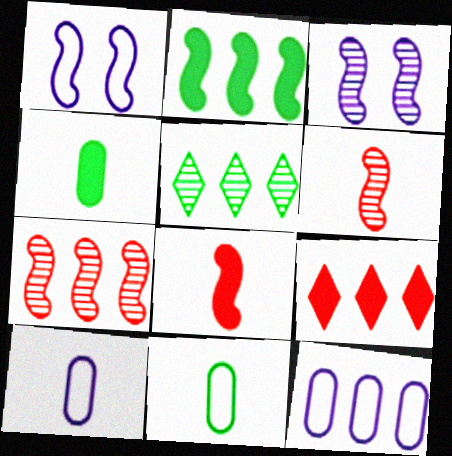[[1, 2, 6], 
[3, 9, 11]]